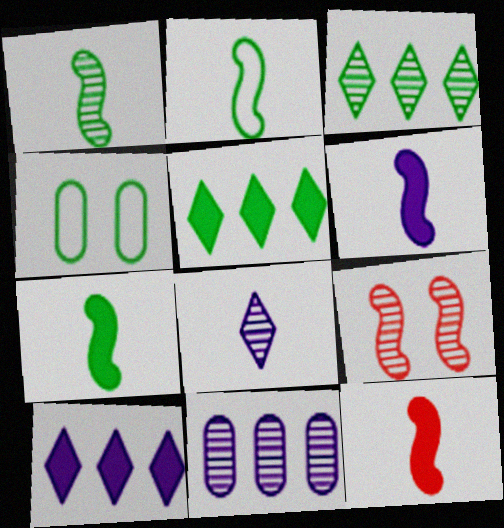[[1, 2, 7], 
[1, 4, 5], 
[3, 4, 7], 
[6, 7, 12]]